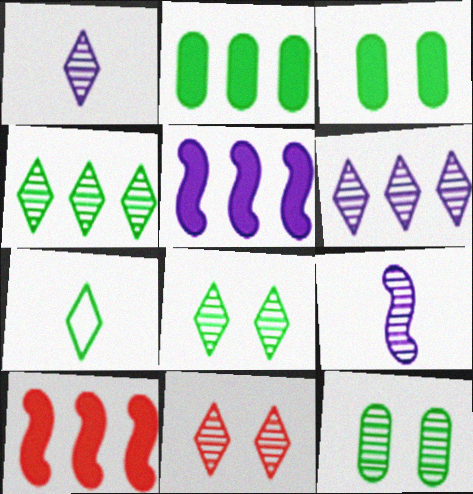[[1, 4, 11]]